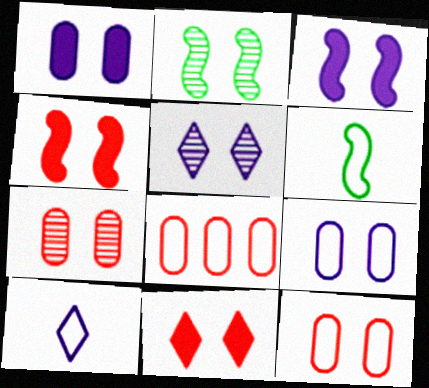[[2, 5, 7], 
[2, 9, 11], 
[3, 5, 9]]